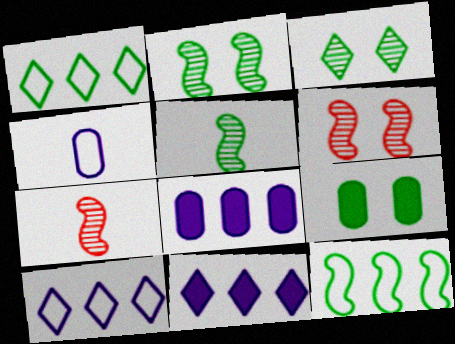[[1, 5, 9], 
[7, 9, 10]]